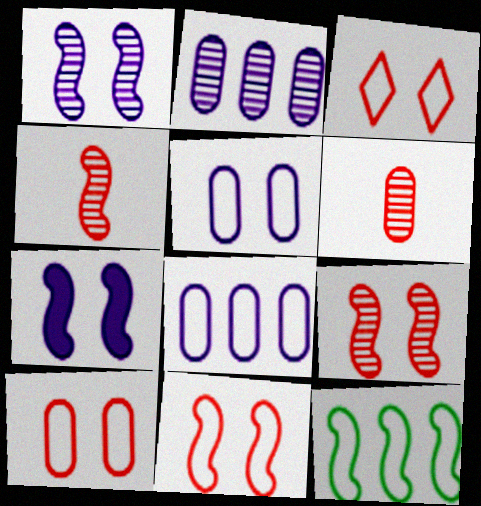[[3, 10, 11], 
[4, 7, 12]]